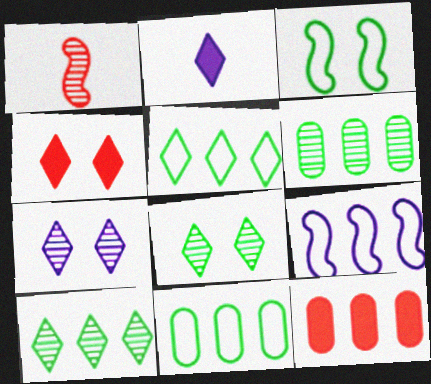[[1, 6, 7], 
[9, 10, 12]]